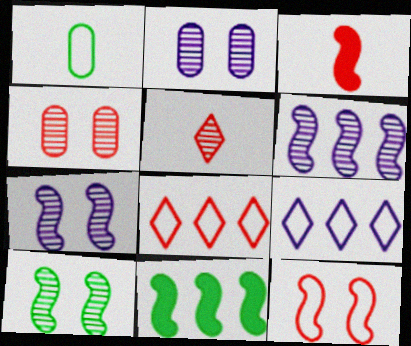[[1, 9, 12], 
[3, 4, 8]]